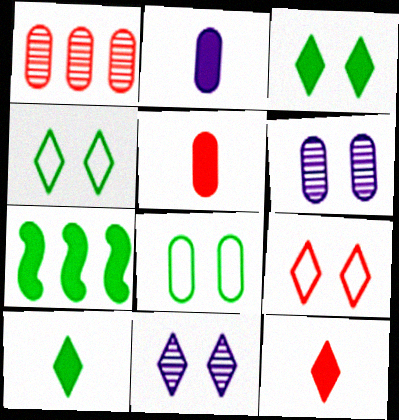[[1, 2, 8], 
[3, 9, 11]]